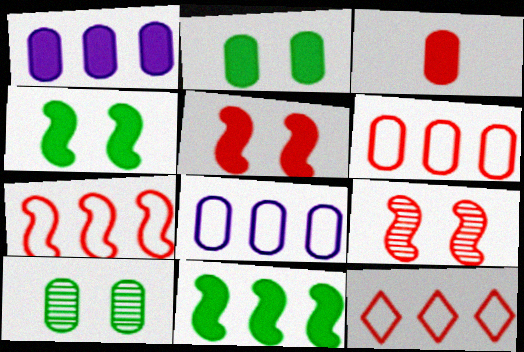[[1, 2, 3], 
[3, 8, 10], 
[3, 9, 12], 
[6, 7, 12]]